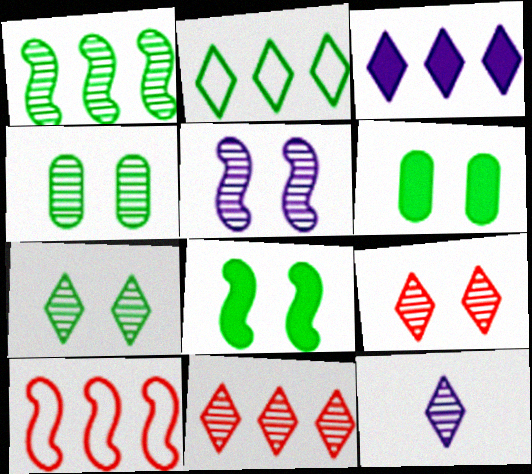[[2, 3, 11], 
[4, 5, 9], 
[6, 10, 12], 
[7, 11, 12]]